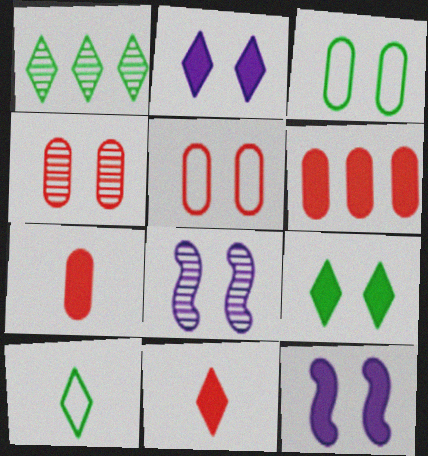[[1, 9, 10], 
[5, 8, 9], 
[6, 8, 10]]